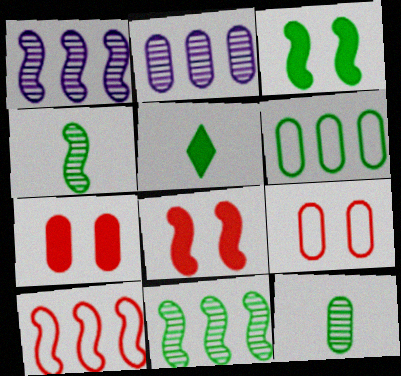[[1, 5, 9]]